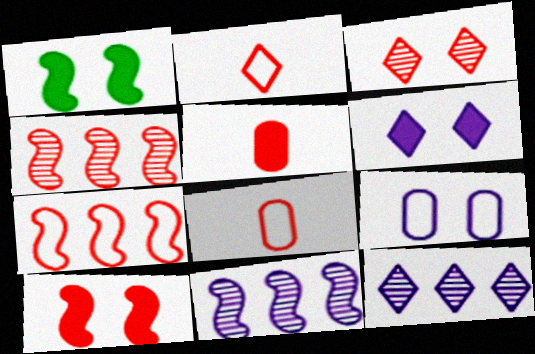[[1, 3, 9], 
[1, 8, 12], 
[3, 5, 7]]